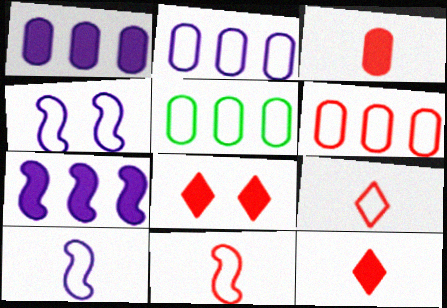[[2, 5, 6], 
[4, 5, 9]]